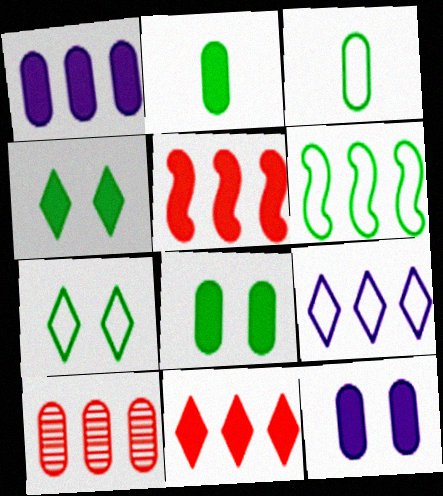[[3, 6, 7], 
[3, 10, 12]]